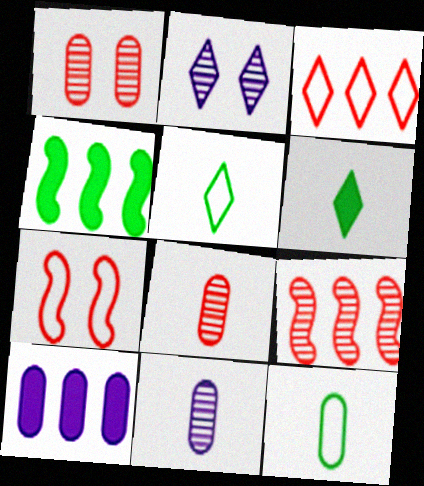[[1, 10, 12], 
[2, 3, 6]]